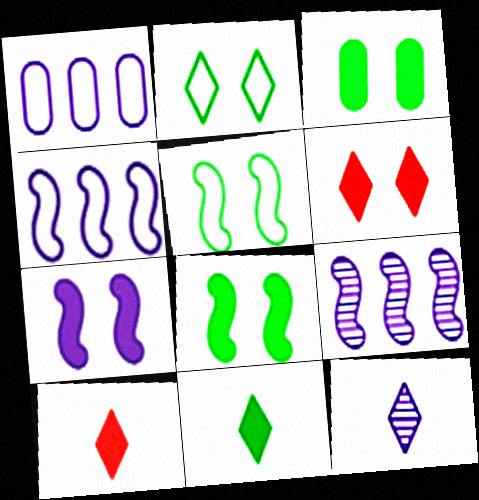[[1, 7, 12], 
[3, 6, 7]]